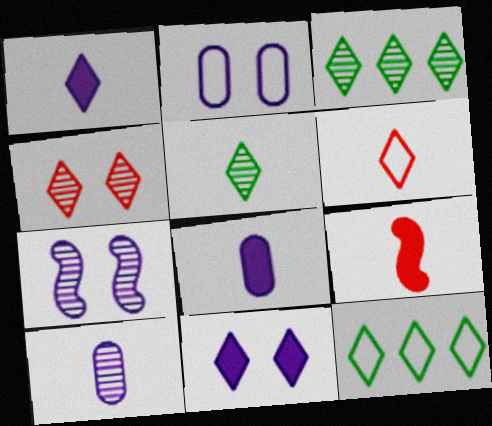[[1, 4, 12], 
[1, 5, 6], 
[2, 3, 9], 
[2, 7, 11], 
[3, 6, 11]]